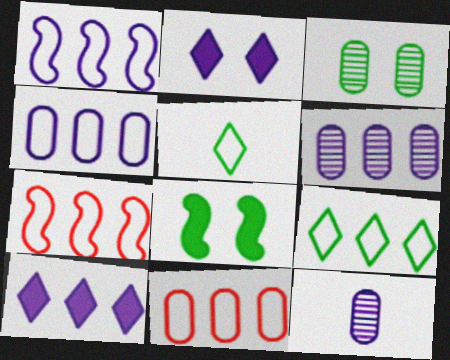[[1, 2, 12], 
[1, 6, 10], 
[1, 9, 11], 
[4, 7, 9]]